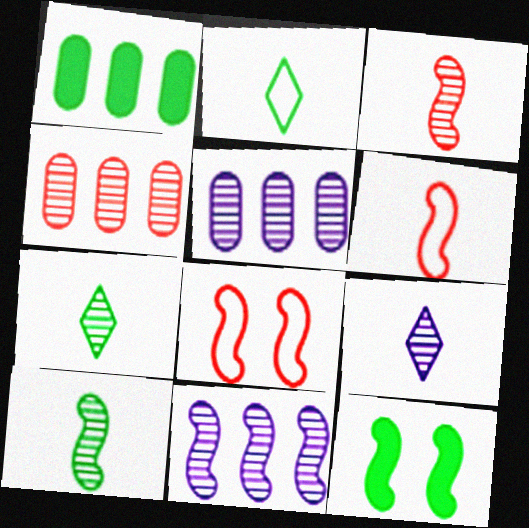[[1, 8, 9], 
[6, 11, 12]]